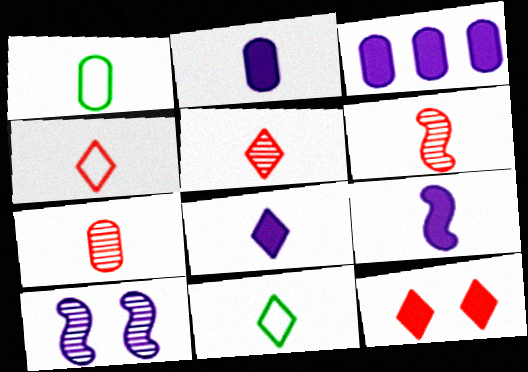[[1, 2, 7], 
[1, 5, 9], 
[1, 6, 8], 
[2, 6, 11], 
[2, 8, 9], 
[5, 6, 7], 
[5, 8, 11], 
[7, 9, 11]]